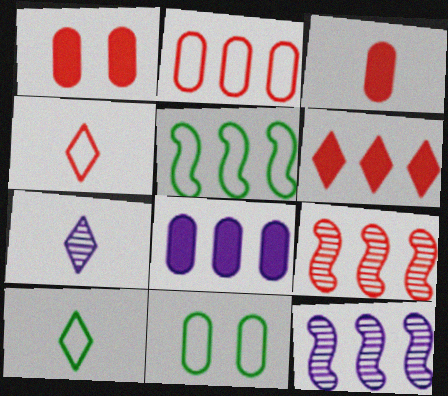[[1, 4, 9], 
[1, 5, 7], 
[1, 10, 12], 
[2, 6, 9], 
[5, 10, 11]]